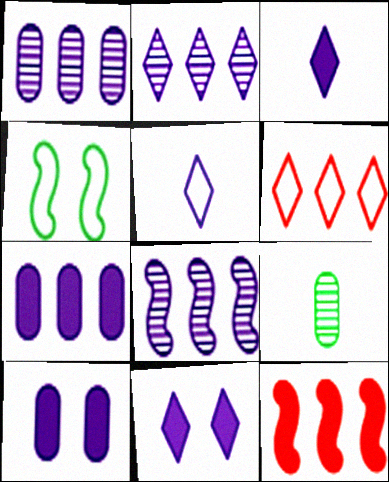[[1, 2, 8], 
[2, 5, 11], 
[5, 8, 10]]